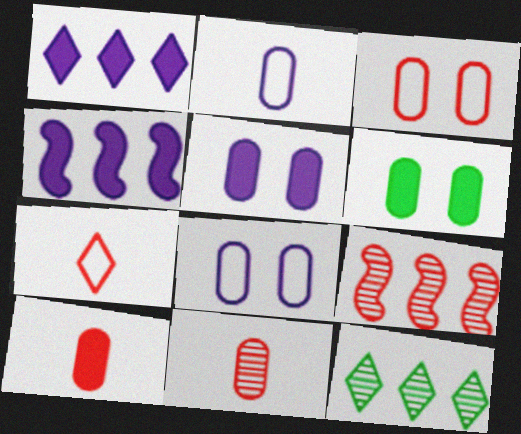[]